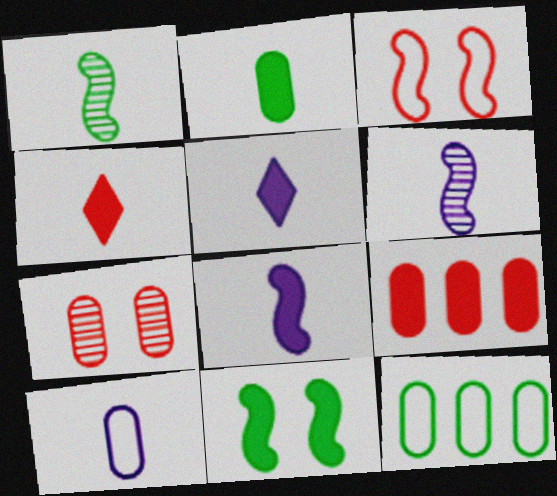[[1, 4, 10], 
[2, 4, 8], 
[5, 6, 10], 
[5, 9, 11]]